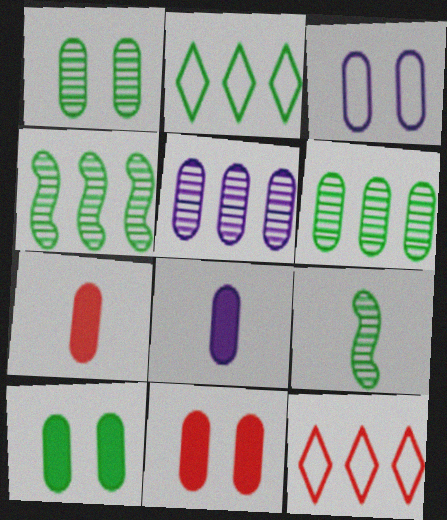[[1, 3, 11], 
[2, 9, 10], 
[3, 5, 8], 
[3, 6, 7]]